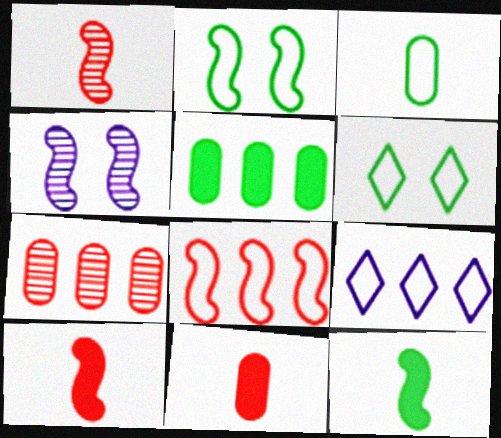[[4, 8, 12]]